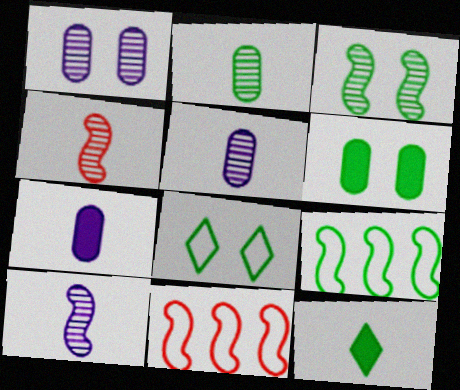[[1, 11, 12], 
[3, 6, 8]]